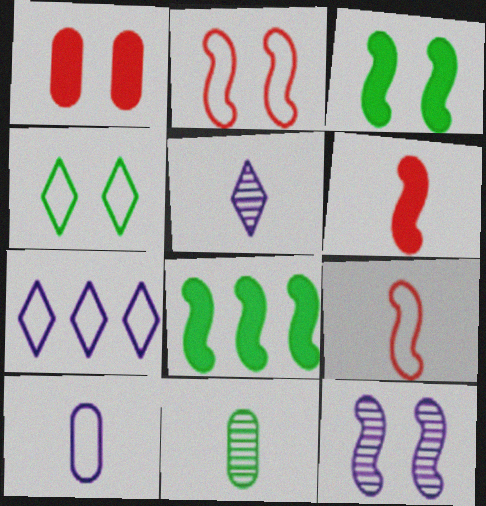[[1, 4, 12], 
[2, 3, 12], 
[4, 8, 11], 
[8, 9, 12]]